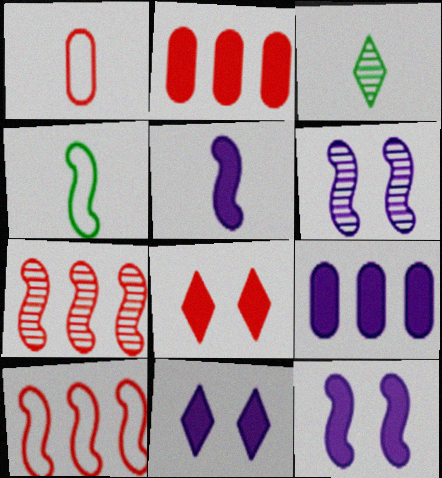[[1, 3, 5], 
[1, 7, 8], 
[4, 7, 12], 
[5, 9, 11]]